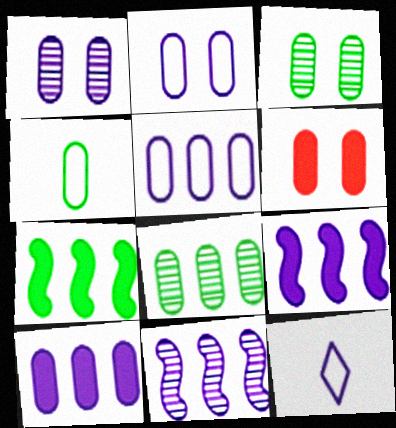[[1, 9, 12], 
[2, 3, 6]]